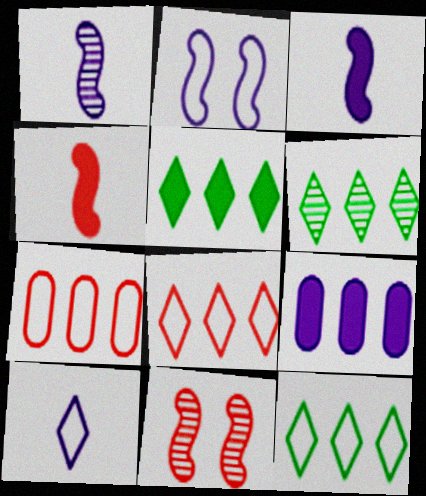[[5, 6, 12]]